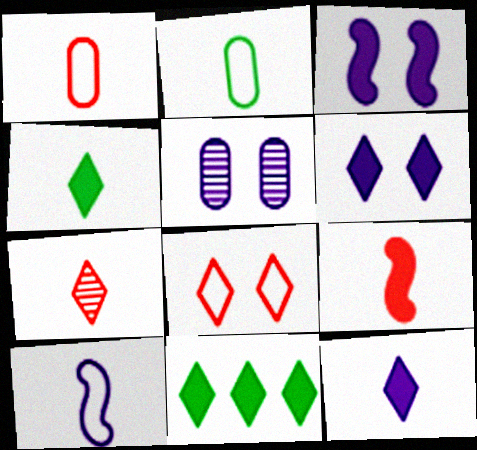[[1, 7, 9]]